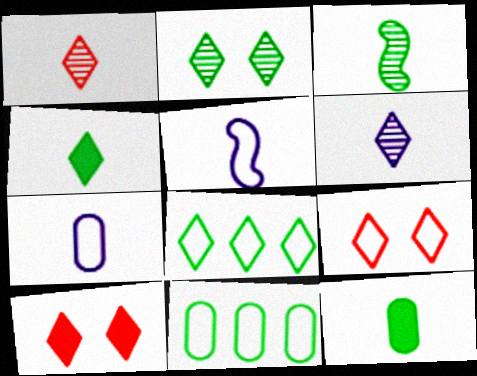[[1, 5, 12], 
[2, 4, 8], 
[5, 9, 11], 
[6, 8, 10]]